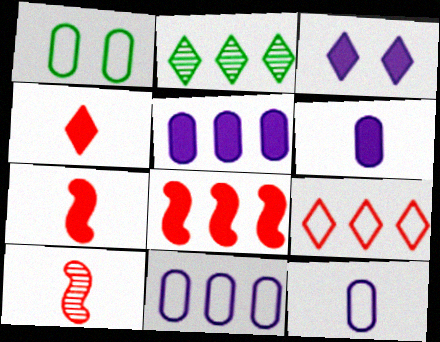[[2, 8, 11]]